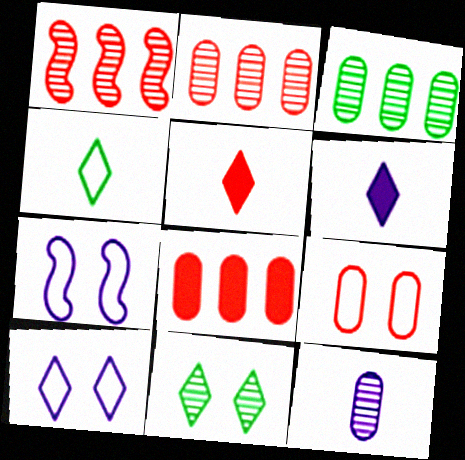[[1, 5, 9], 
[1, 11, 12], 
[3, 5, 7]]